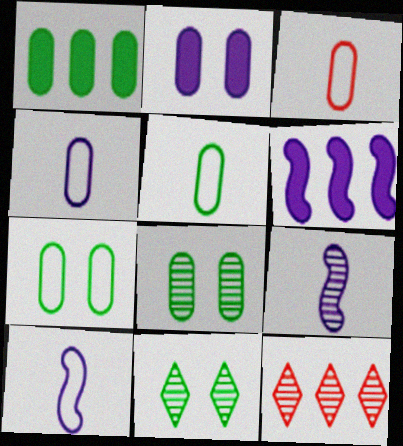[[1, 5, 8], 
[3, 4, 5], 
[3, 6, 11], 
[8, 9, 12]]